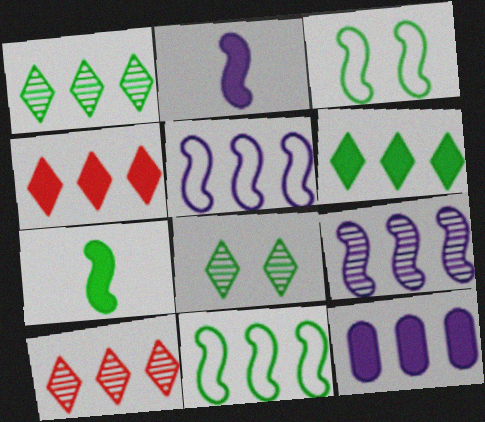[[10, 11, 12]]